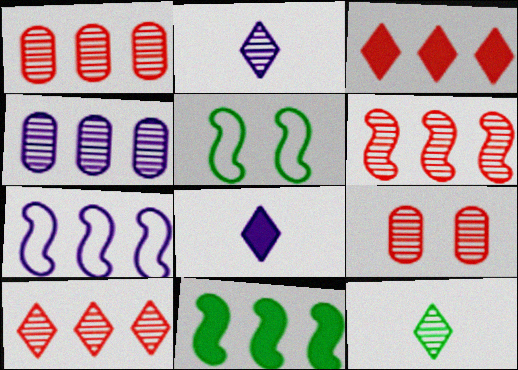[[1, 5, 8], 
[1, 6, 10], 
[6, 7, 11]]